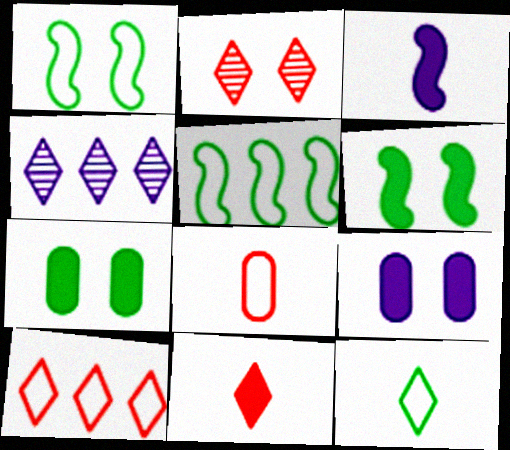[[1, 2, 9], 
[2, 10, 11], 
[4, 6, 8]]